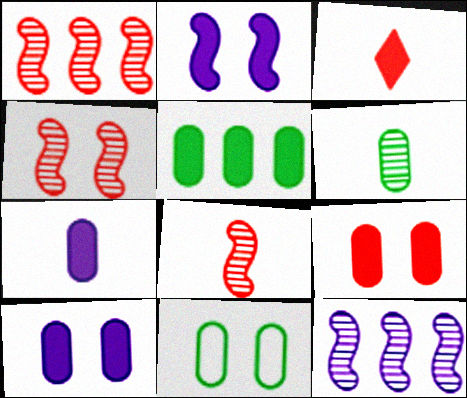[[1, 4, 8], 
[2, 3, 5], 
[3, 11, 12], 
[5, 6, 11], 
[5, 7, 9]]